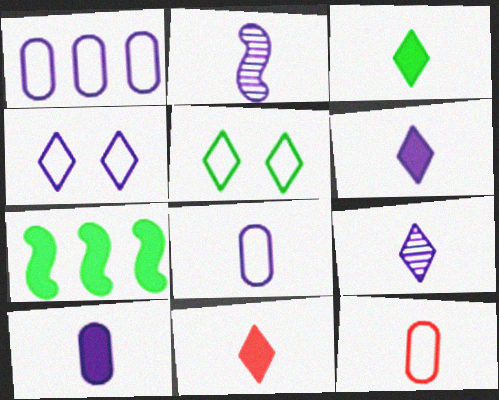[[2, 3, 12], 
[2, 6, 8], 
[3, 6, 11]]